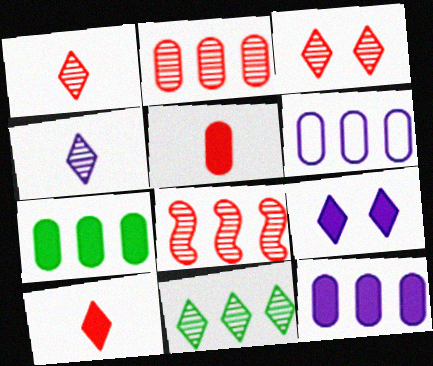[[2, 6, 7], 
[3, 4, 11]]